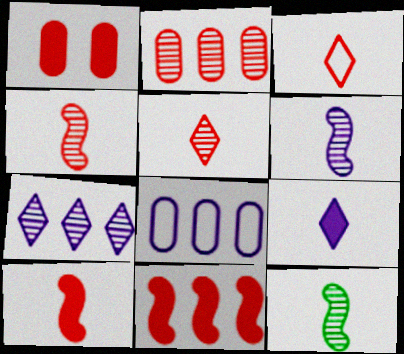[[4, 6, 12]]